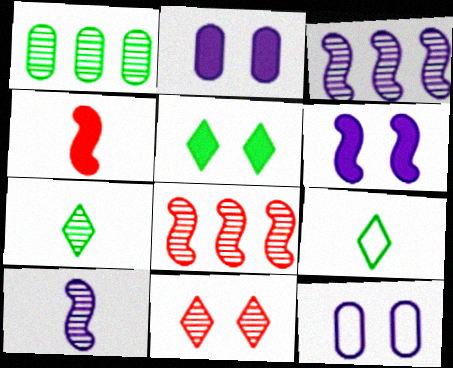[[1, 10, 11], 
[2, 8, 9]]